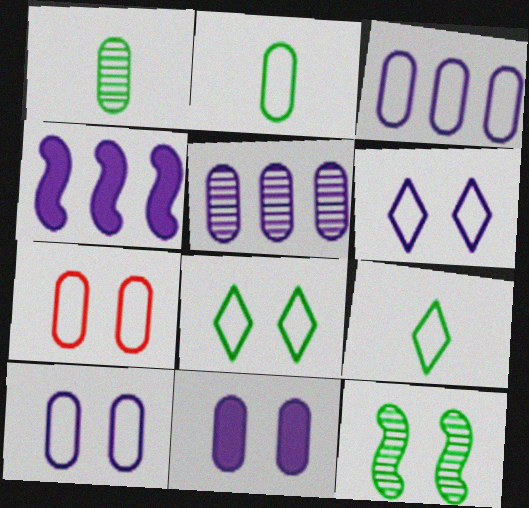[[2, 3, 7]]